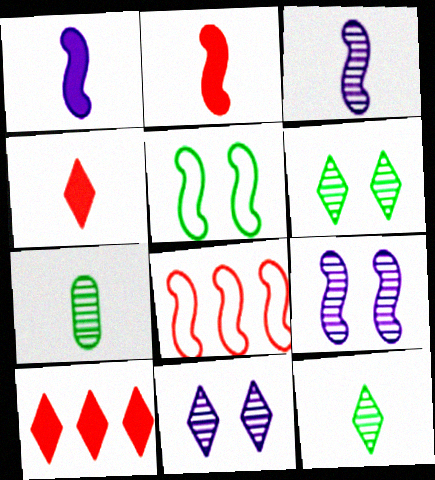[]